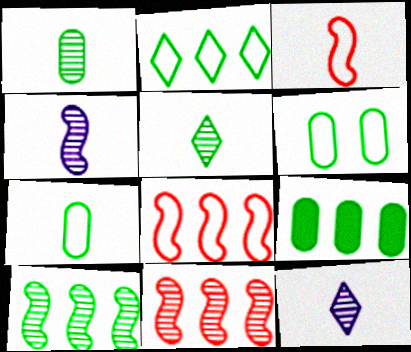[[1, 6, 9], 
[2, 9, 10]]